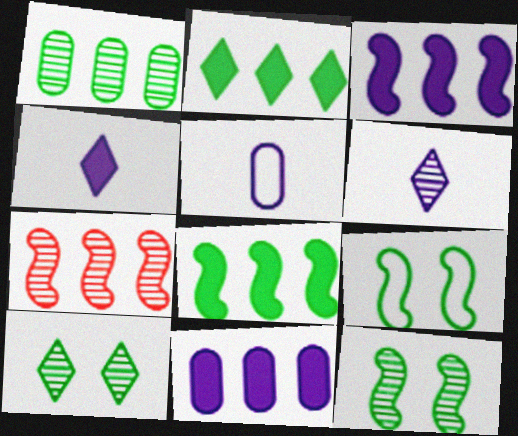[]